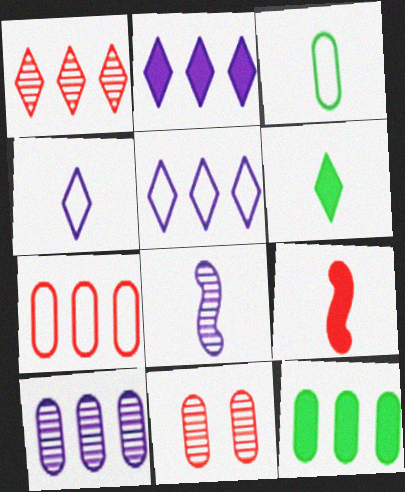[[7, 10, 12]]